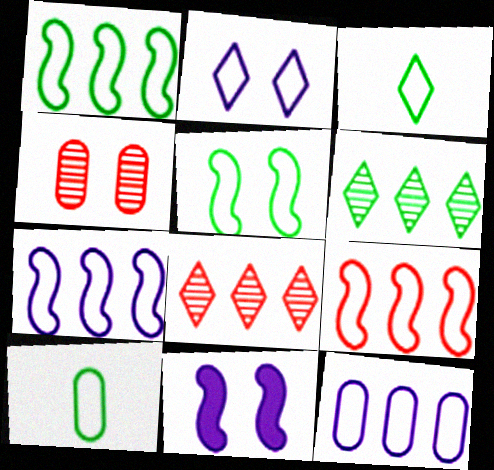[[1, 7, 9], 
[2, 9, 10], 
[8, 10, 11]]